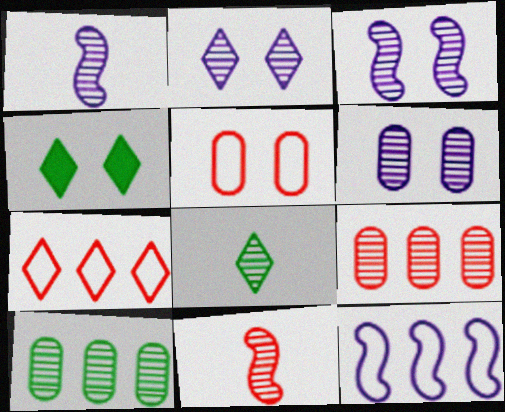[[2, 3, 6], 
[2, 10, 11], 
[3, 4, 5], 
[3, 8, 9]]